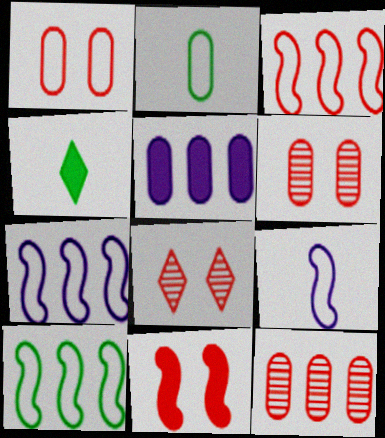[[1, 8, 11], 
[2, 5, 6], 
[3, 7, 10], 
[4, 5, 11], 
[4, 6, 7]]